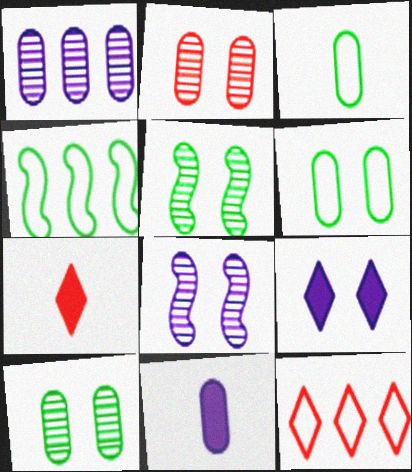[[5, 11, 12]]